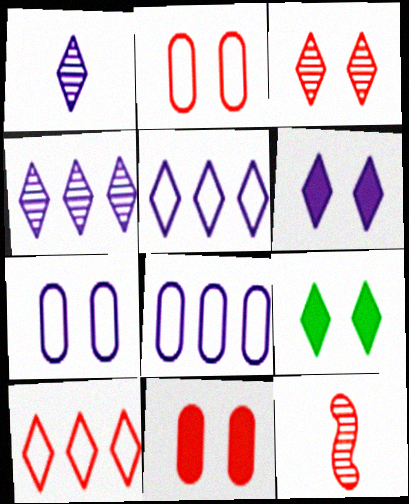[[1, 5, 6], 
[1, 9, 10], 
[8, 9, 12], 
[10, 11, 12]]